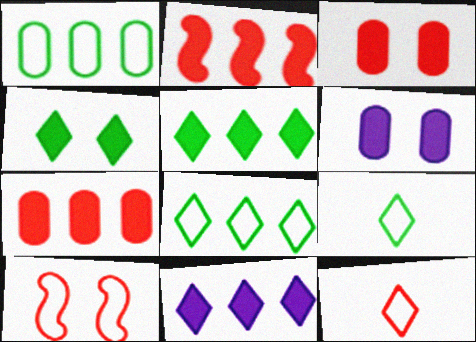[]